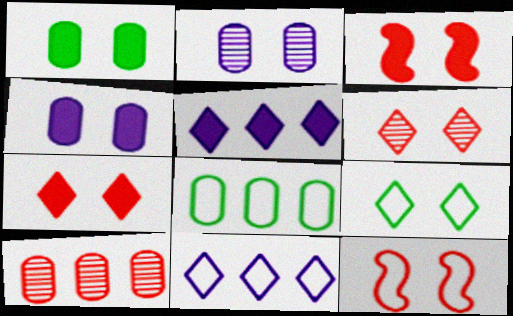[[2, 3, 9]]